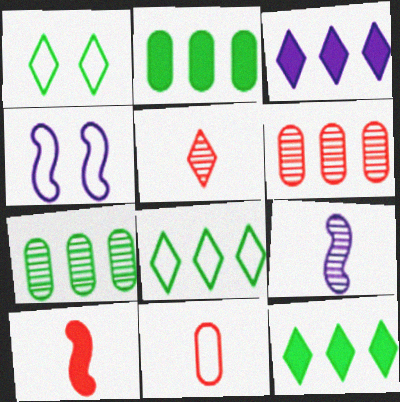[[1, 3, 5], 
[2, 4, 5], 
[4, 8, 11], 
[5, 10, 11]]